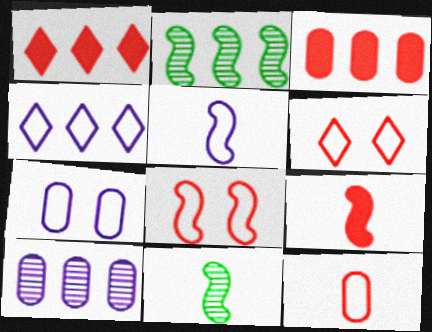[[1, 7, 11], 
[2, 3, 4], 
[4, 5, 7], 
[5, 9, 11]]